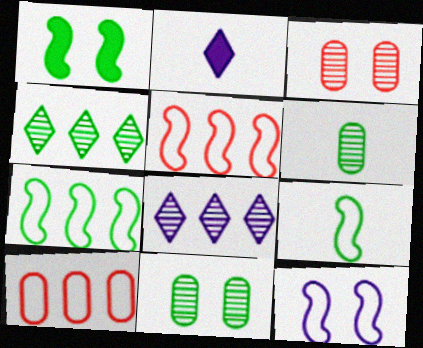[[2, 3, 7], 
[2, 5, 11], 
[5, 9, 12]]